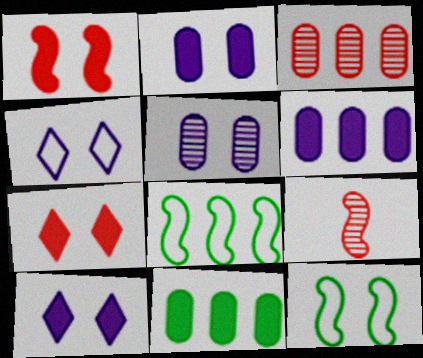[[4, 9, 11], 
[5, 7, 12]]